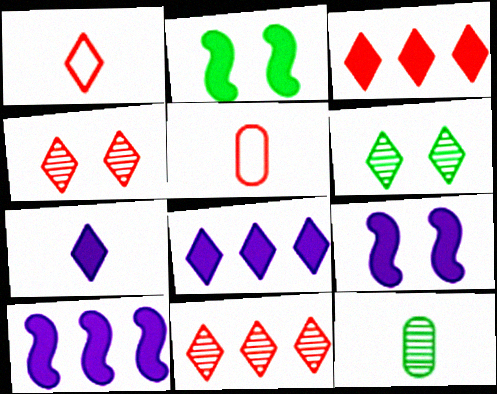[[1, 3, 4], 
[1, 6, 8], 
[5, 6, 10]]